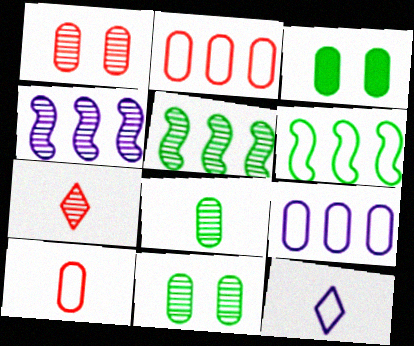[[4, 7, 11]]